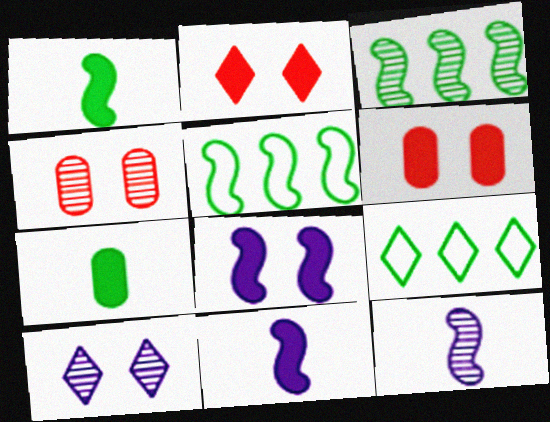[[4, 9, 11], 
[6, 9, 12]]